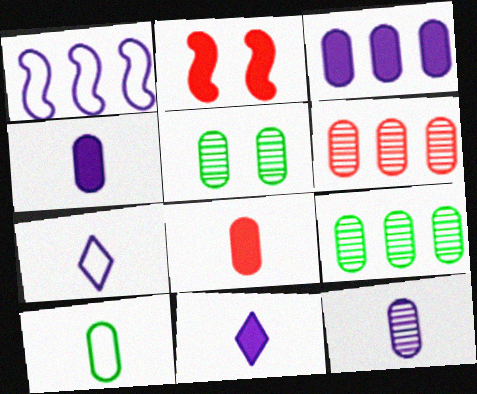[[2, 7, 9], 
[5, 6, 12], 
[8, 10, 12]]